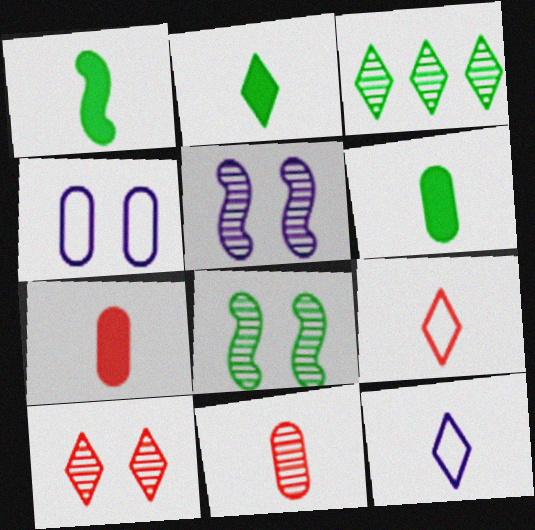[[1, 2, 6], 
[1, 11, 12], 
[3, 5, 11]]